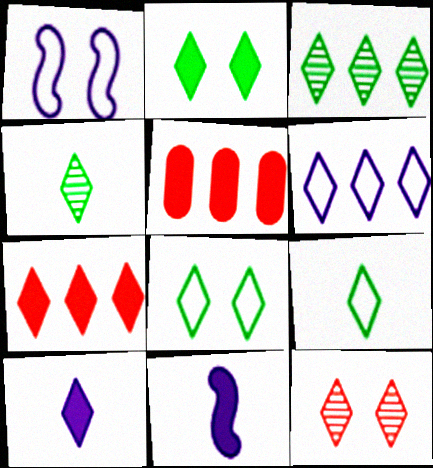[[1, 4, 5], 
[2, 3, 9], 
[2, 5, 11], 
[2, 7, 10], 
[3, 6, 7]]